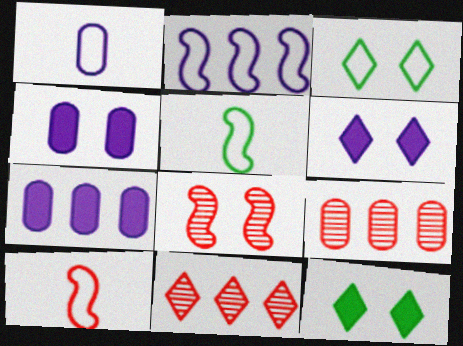[[3, 4, 8], 
[4, 5, 11], 
[5, 6, 9]]